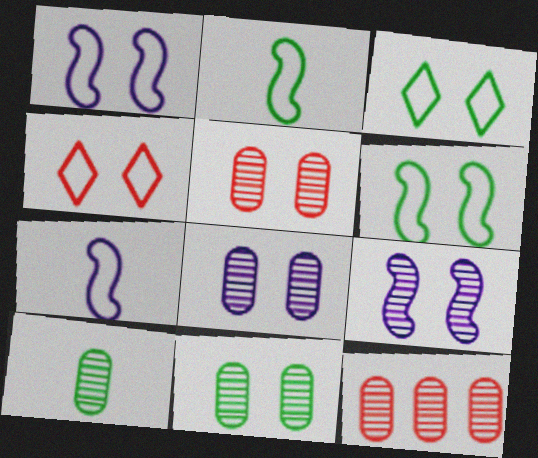[[5, 8, 11], 
[8, 10, 12]]